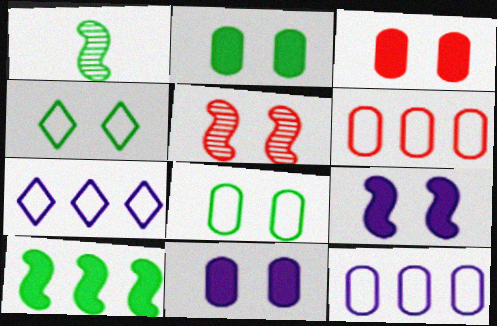[[1, 3, 7], 
[2, 3, 11], 
[4, 5, 11]]